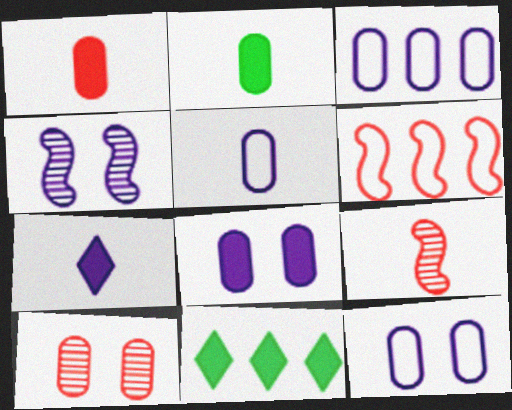[[2, 3, 10], 
[3, 4, 7], 
[3, 5, 12], 
[9, 11, 12]]